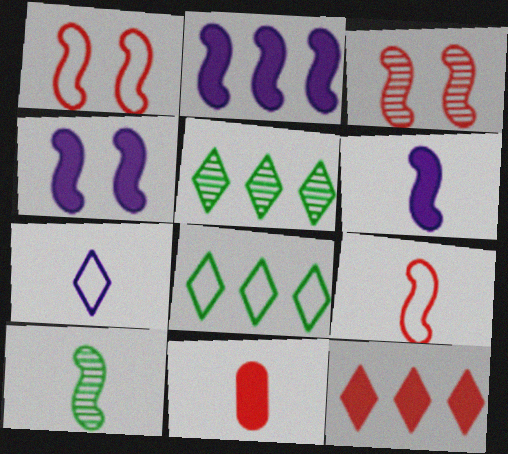[[1, 2, 10], 
[2, 4, 6], 
[6, 9, 10], 
[7, 10, 11]]